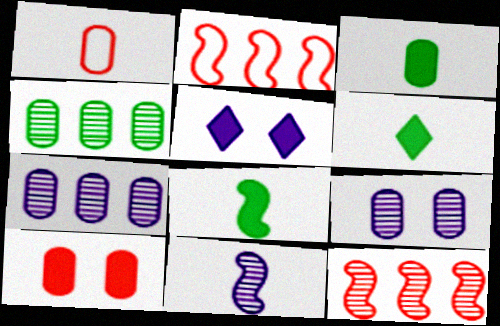[[1, 6, 11], 
[2, 6, 9], 
[3, 6, 8]]